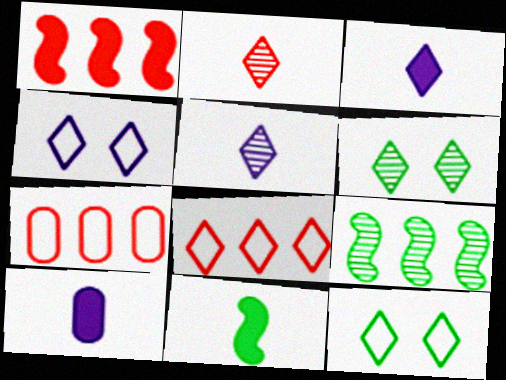[[3, 6, 8]]